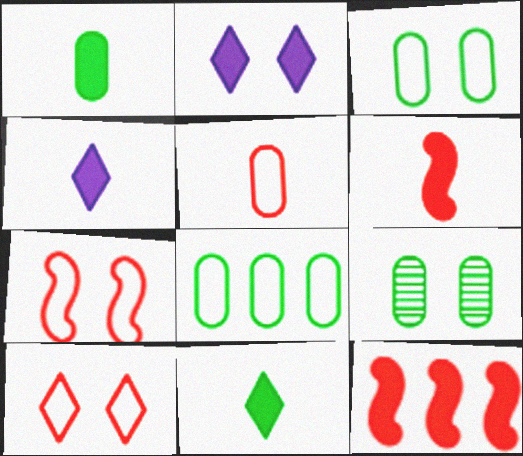[[1, 2, 12], 
[1, 4, 6], 
[1, 8, 9], 
[2, 7, 9]]